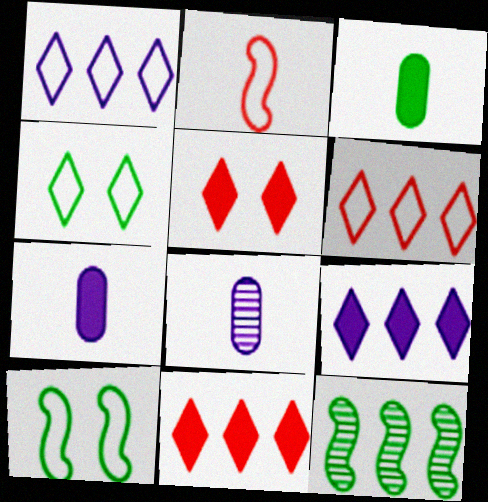[[3, 4, 12], 
[8, 10, 11]]